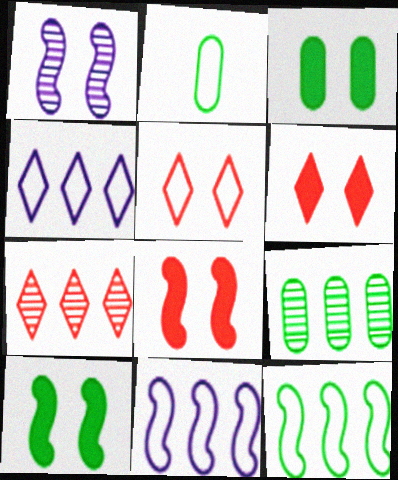[[1, 3, 5], 
[2, 3, 9], 
[2, 5, 11]]